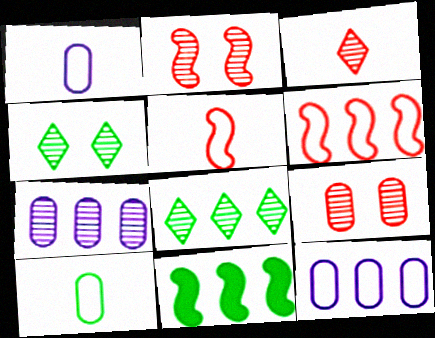[[4, 10, 11]]